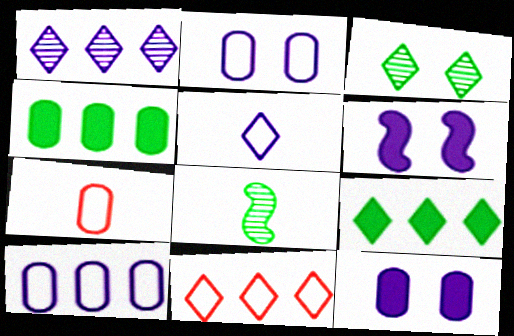[[1, 9, 11], 
[8, 11, 12]]